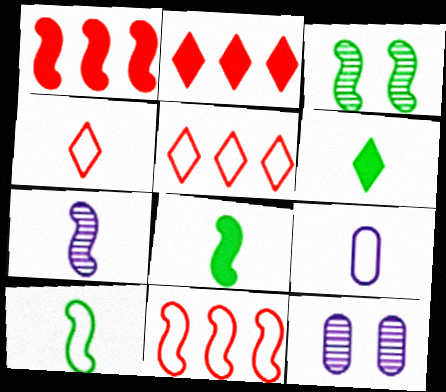[[2, 3, 9], 
[2, 10, 12], 
[4, 9, 10], 
[5, 8, 12], 
[6, 11, 12]]